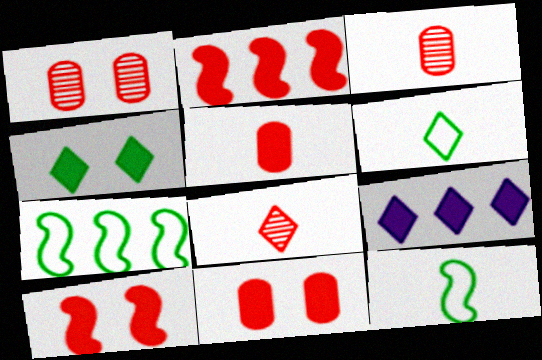[[1, 9, 12]]